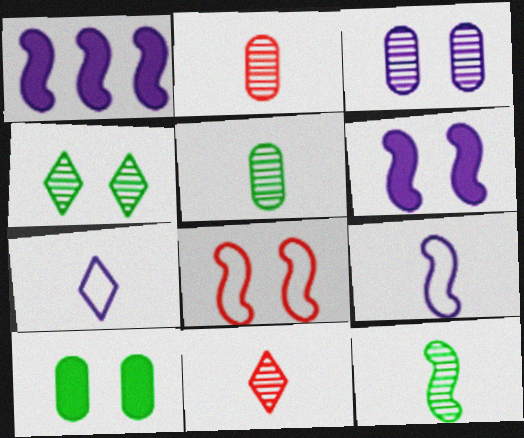[[1, 3, 7], 
[1, 8, 12]]